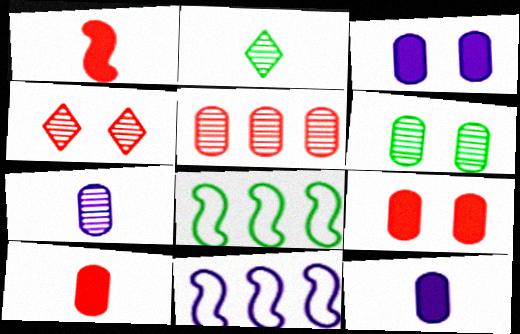[[2, 9, 11], 
[4, 8, 12], 
[5, 6, 7]]